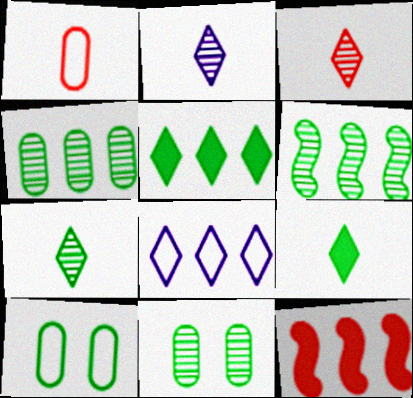[[2, 3, 7], 
[2, 10, 12], 
[4, 8, 12], 
[6, 7, 11], 
[6, 9, 10]]